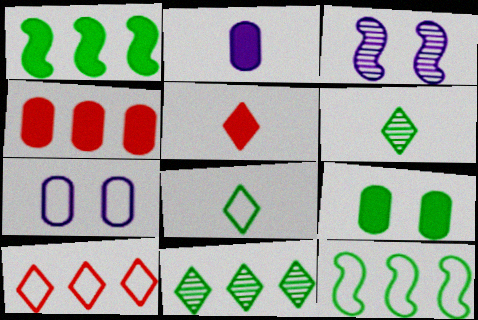[[2, 4, 9], 
[3, 4, 8], 
[6, 9, 12]]